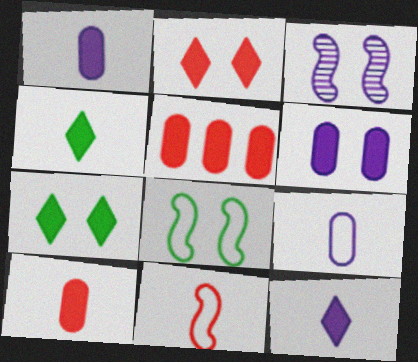[]